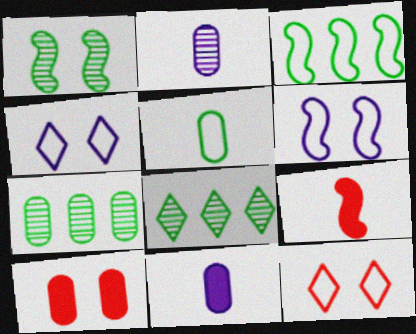[[1, 4, 10], 
[4, 7, 9]]